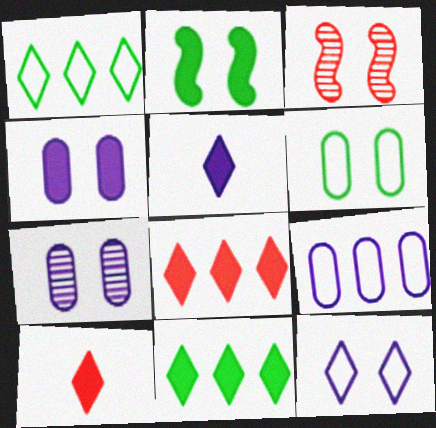[]